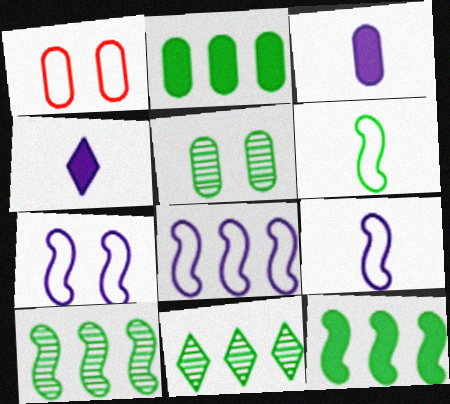[[1, 4, 10], 
[7, 8, 9]]